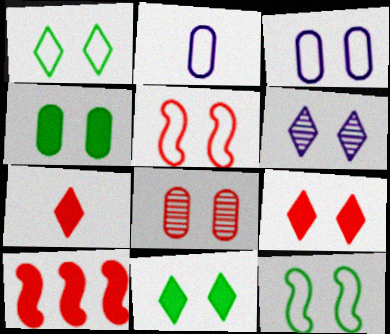[[1, 3, 5], 
[1, 6, 9], 
[3, 4, 8], 
[4, 5, 6], 
[5, 8, 9]]